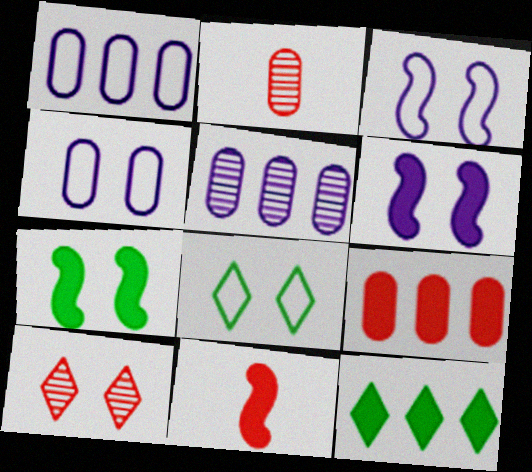[[2, 3, 12], 
[4, 7, 10], 
[5, 8, 11]]